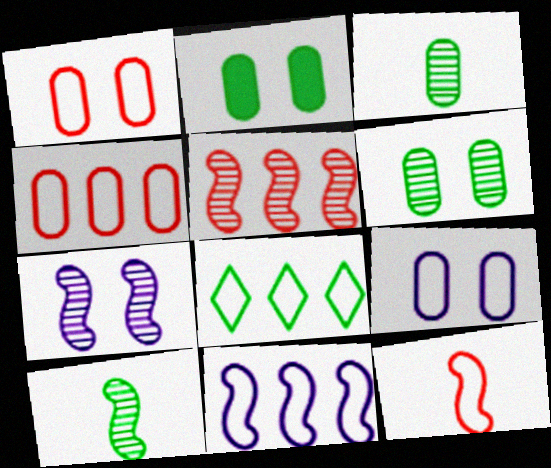[[2, 8, 10], 
[4, 8, 11], 
[5, 7, 10], 
[8, 9, 12]]